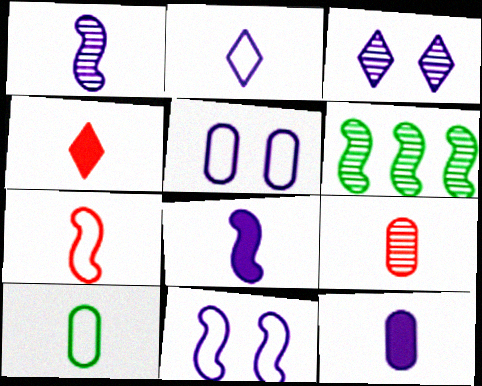[[1, 2, 12], 
[1, 4, 10], 
[2, 7, 10], 
[3, 6, 9], 
[4, 5, 6], 
[4, 7, 9], 
[9, 10, 12]]